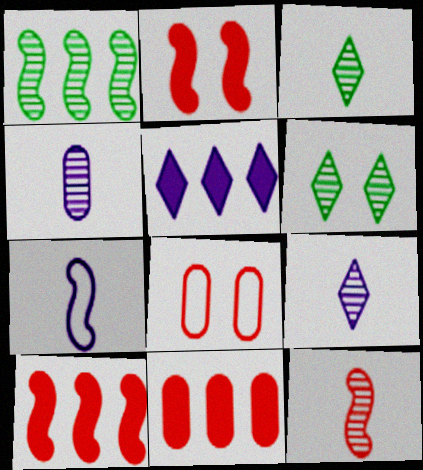[[1, 2, 7], 
[3, 4, 12], 
[6, 7, 11]]